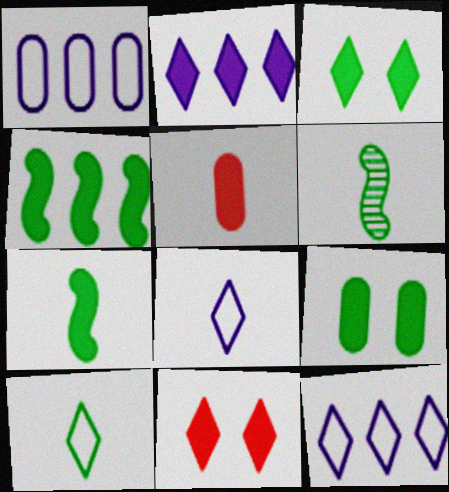[[1, 6, 11], 
[5, 6, 8]]